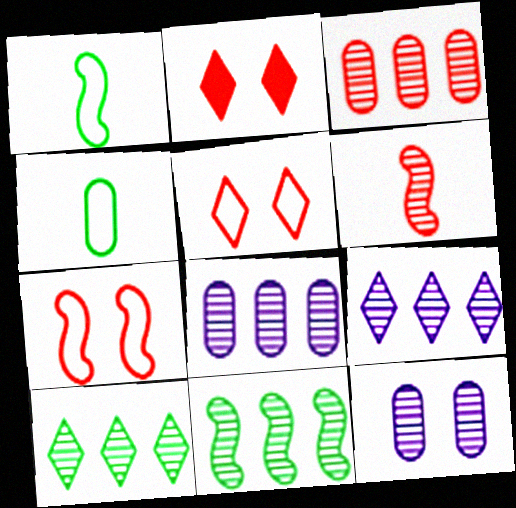[[1, 2, 8], 
[3, 9, 11], 
[6, 10, 12]]